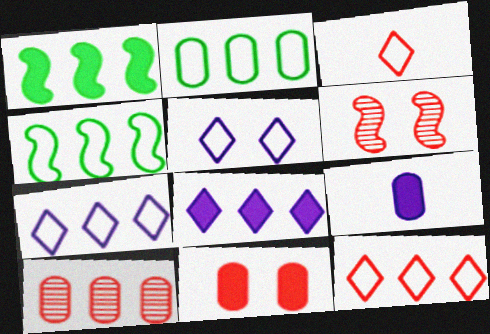[[1, 7, 10], 
[4, 8, 10]]